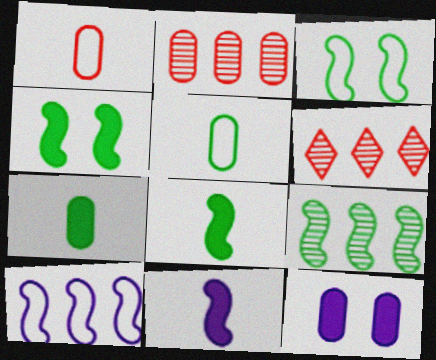[[2, 5, 12], 
[3, 8, 9]]